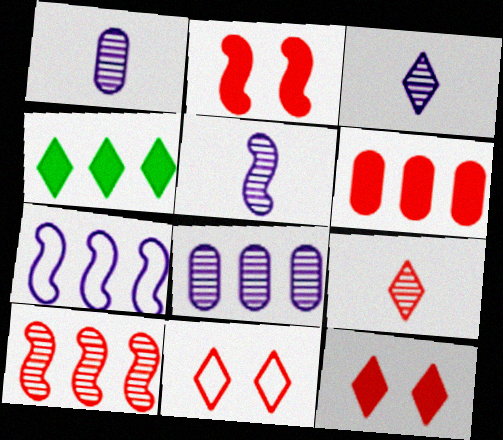[[1, 3, 5], 
[3, 4, 11]]